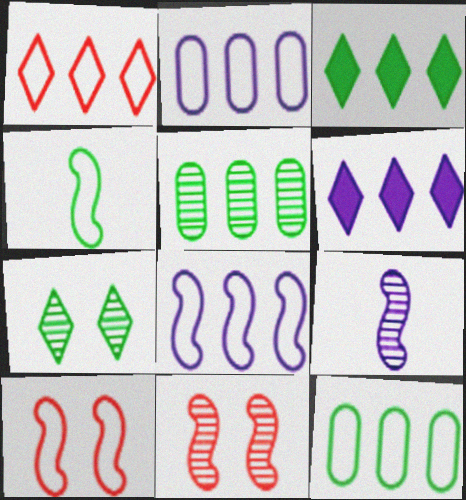[[1, 8, 12], 
[4, 8, 10]]